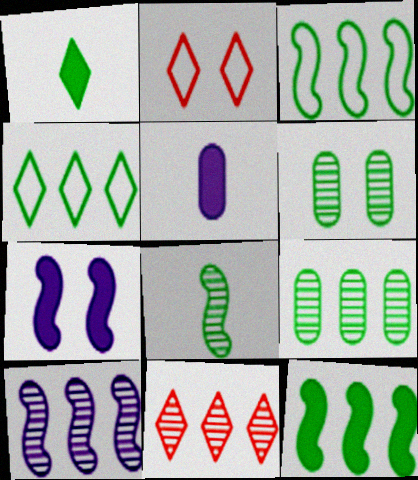[[1, 3, 6], 
[2, 6, 7], 
[4, 9, 12], 
[9, 10, 11]]